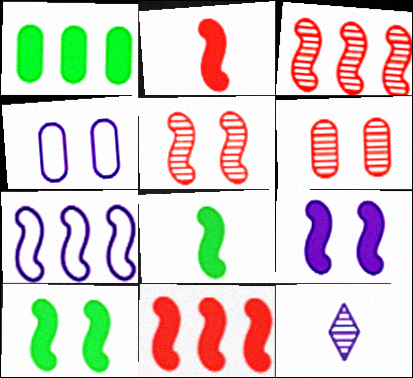[[5, 7, 8], 
[8, 9, 11]]